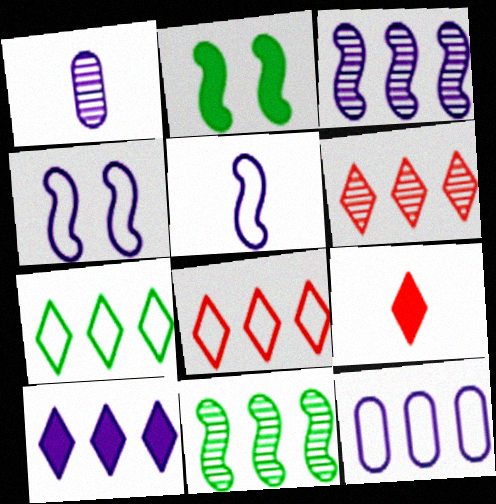[[1, 2, 8], 
[1, 4, 10], 
[3, 10, 12], 
[6, 7, 10]]